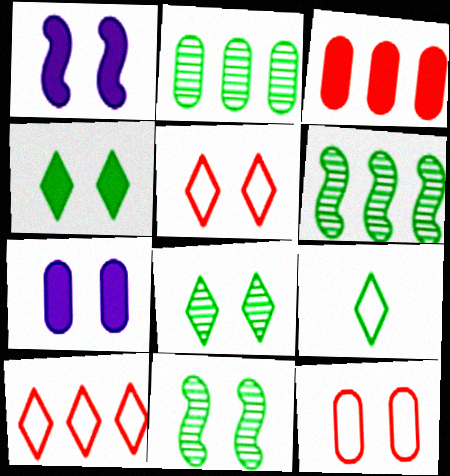[[1, 8, 12], 
[5, 7, 11]]